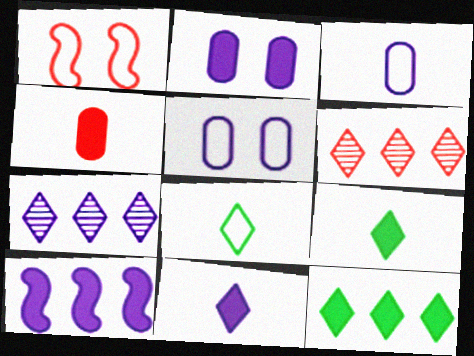[[1, 4, 6], 
[2, 10, 11]]